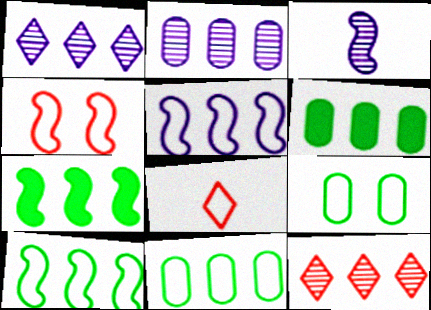[[3, 4, 7], 
[5, 6, 12], 
[5, 8, 9]]